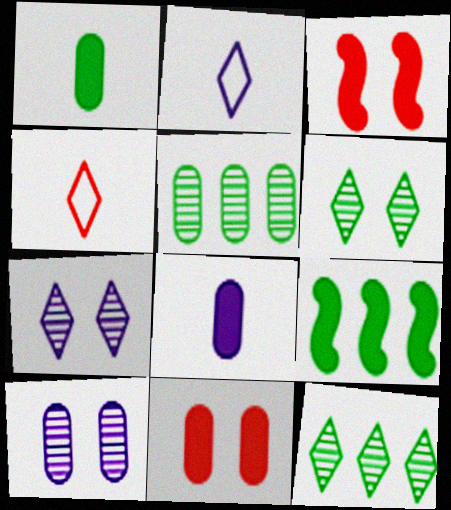[[2, 3, 5], 
[4, 9, 10]]